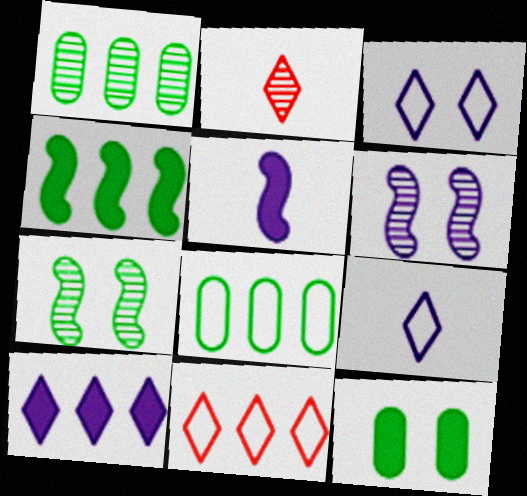[[1, 2, 6]]